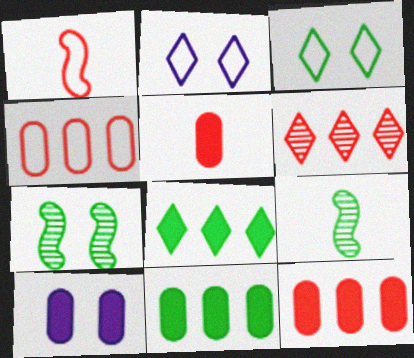[[2, 9, 12], 
[3, 9, 11], 
[5, 10, 11]]